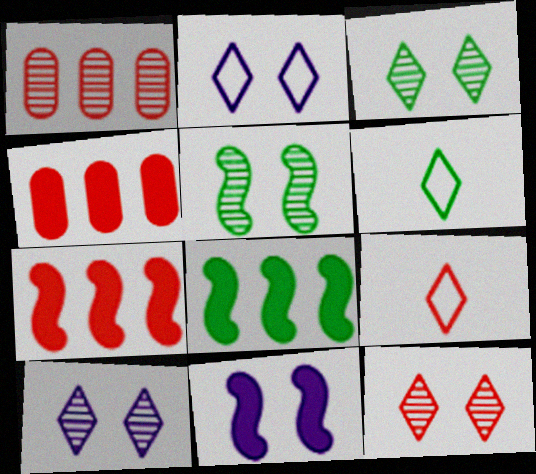[[1, 6, 11], 
[3, 10, 12]]